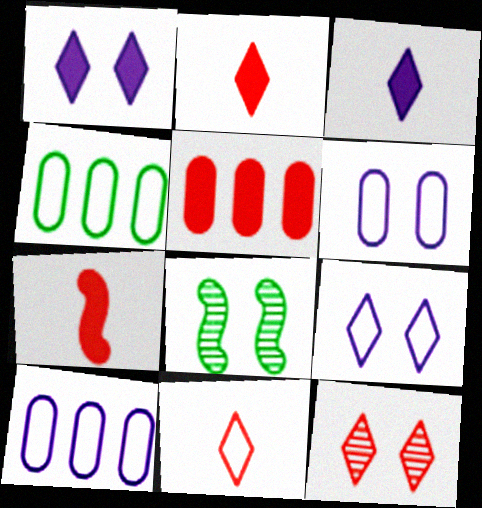[[2, 8, 10]]